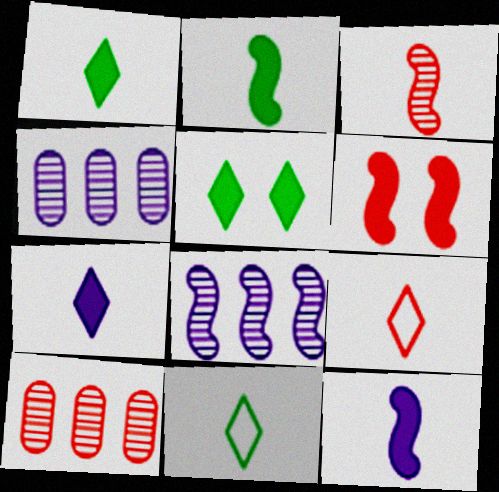[[4, 6, 11], 
[6, 9, 10]]